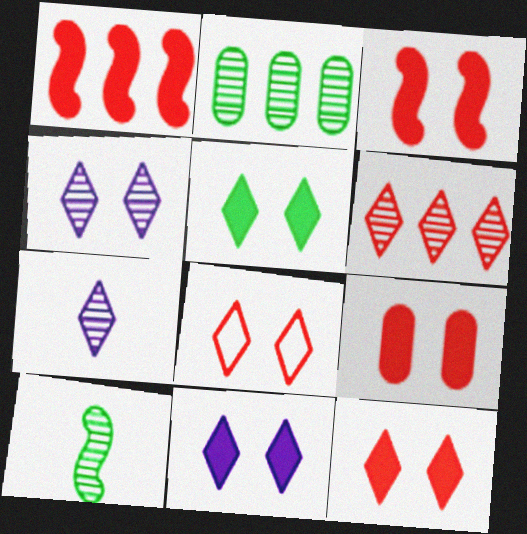[[3, 9, 12], 
[4, 5, 8], 
[5, 11, 12]]